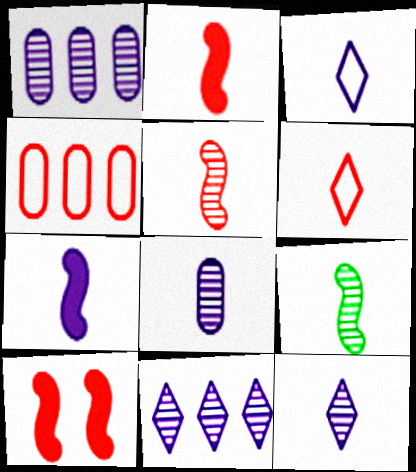[[3, 7, 8]]